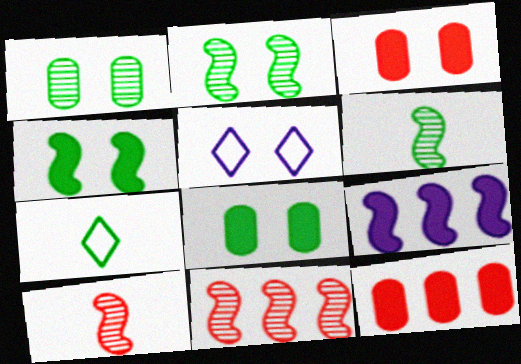[[2, 3, 5], 
[5, 6, 12]]